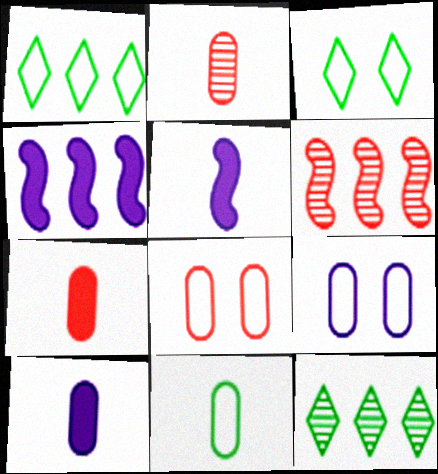[[2, 3, 4], 
[2, 10, 11], 
[3, 6, 10], 
[5, 8, 12]]